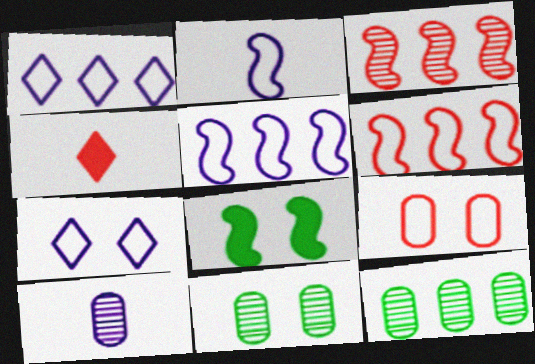[[2, 3, 8], 
[3, 4, 9], 
[4, 5, 11]]